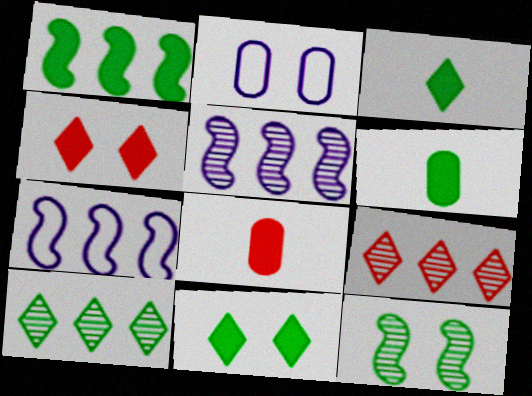[[1, 6, 11], 
[2, 4, 12]]